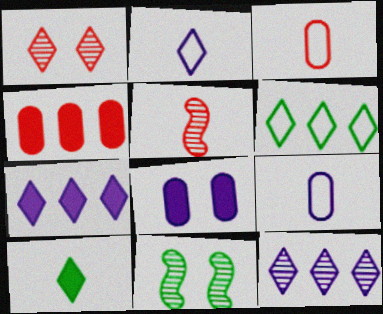[[2, 4, 11], 
[3, 7, 11], 
[5, 6, 8], 
[5, 9, 10]]